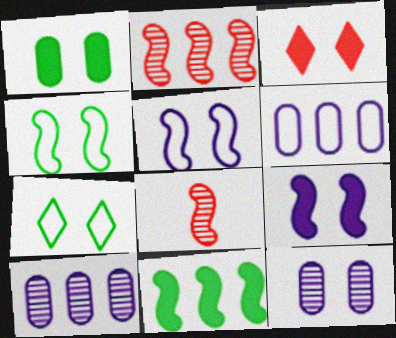[[1, 3, 9], 
[3, 4, 12], 
[5, 8, 11]]